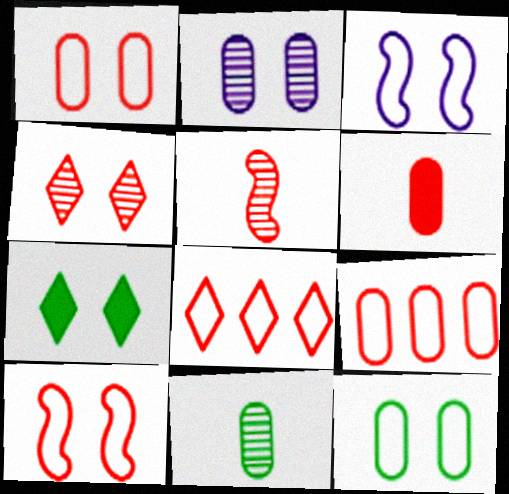[[2, 7, 10]]